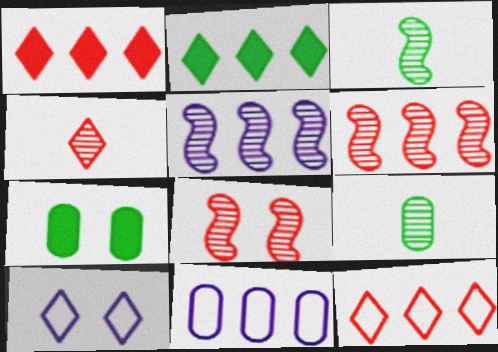[[2, 4, 10], 
[2, 6, 11], 
[3, 5, 8], 
[7, 8, 10]]